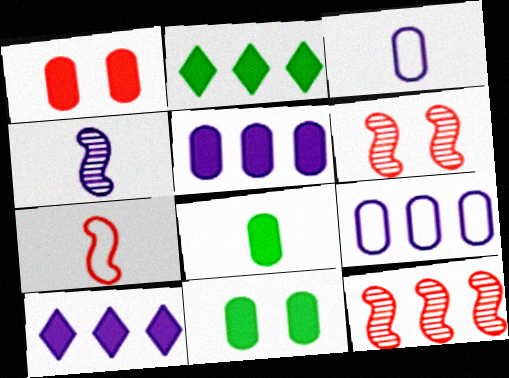[[1, 5, 8], 
[2, 3, 6], 
[2, 9, 12]]